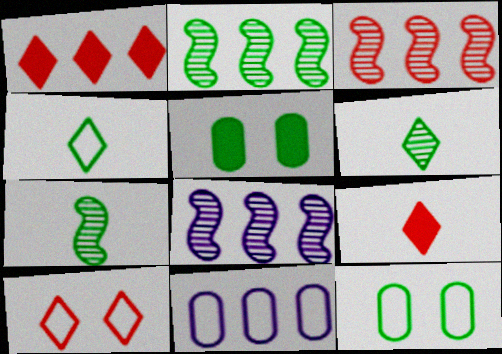[[1, 2, 11], 
[2, 3, 8], 
[2, 4, 5], 
[8, 9, 12]]